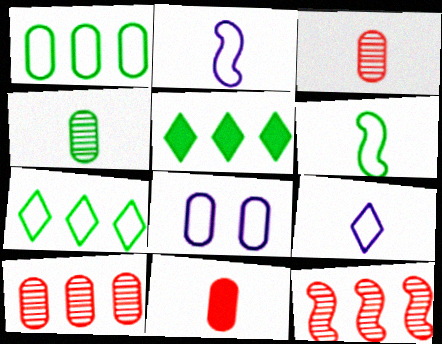[]